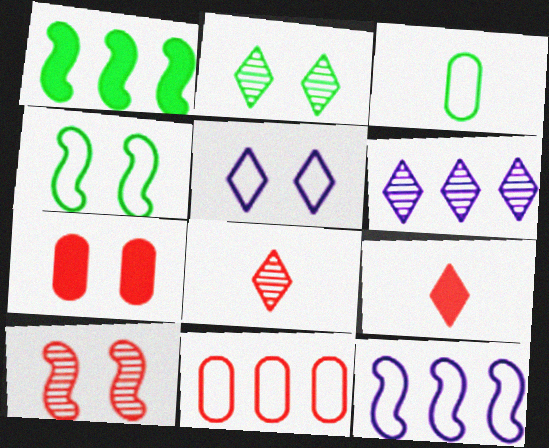[[1, 2, 3], 
[1, 6, 11], 
[2, 6, 8], 
[9, 10, 11]]